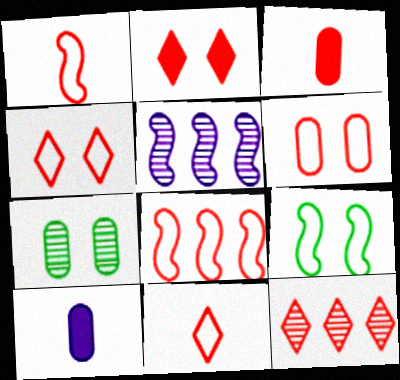[[2, 11, 12], 
[6, 8, 11], 
[9, 10, 12]]